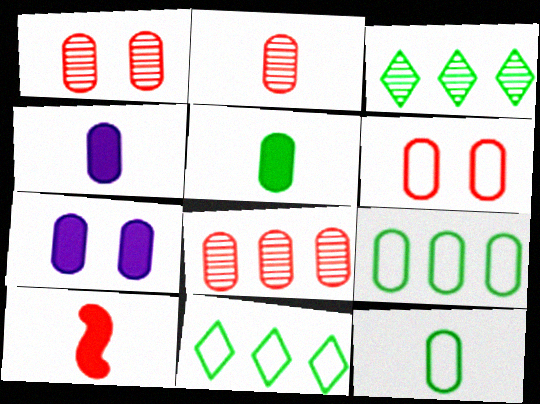[[1, 2, 8], 
[1, 4, 9], 
[2, 4, 12], 
[2, 7, 9], 
[7, 8, 12]]